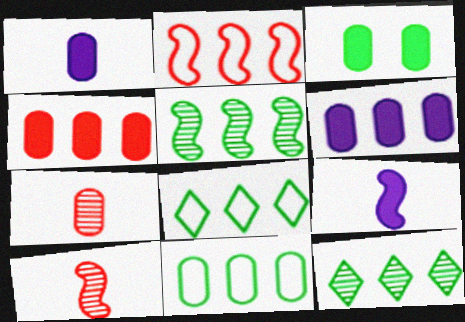[[1, 3, 4], 
[2, 6, 12]]